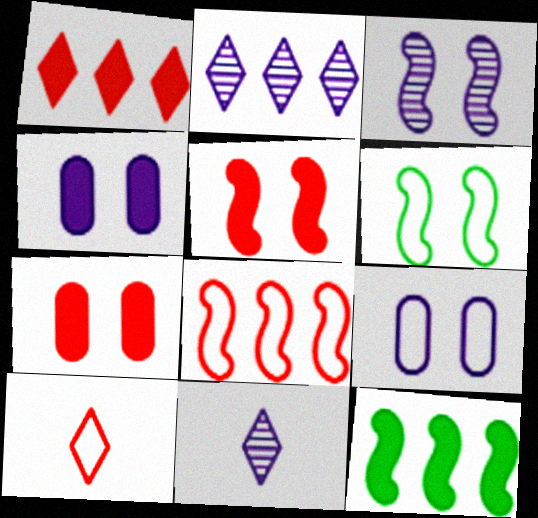[[3, 5, 6]]